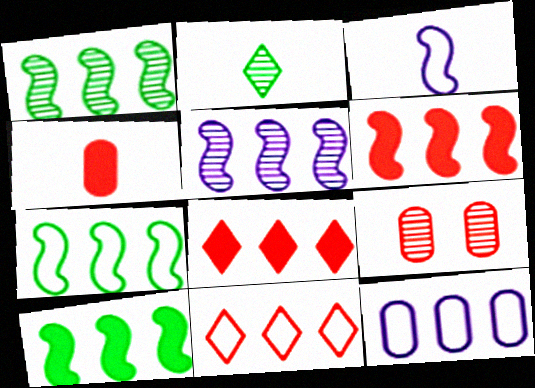[[1, 7, 10], 
[1, 8, 12], 
[2, 3, 4], 
[2, 5, 9], 
[5, 6, 7], 
[7, 11, 12]]